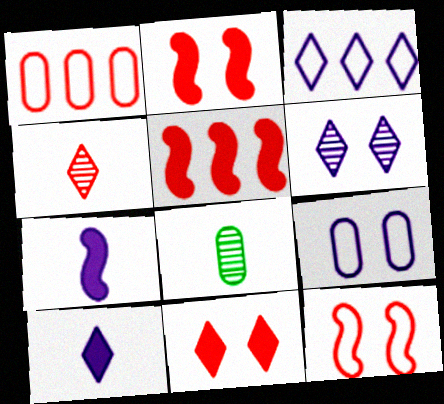[[1, 2, 4], 
[2, 3, 8], 
[3, 6, 10]]